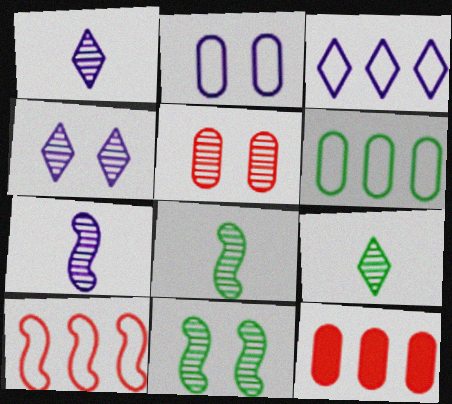[[3, 6, 10], 
[4, 5, 11]]